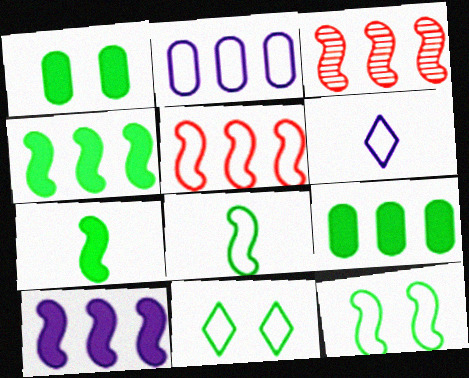[[1, 3, 6]]